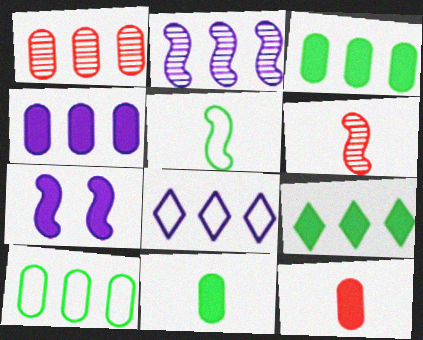[[1, 4, 10], 
[2, 4, 8], 
[7, 9, 12]]